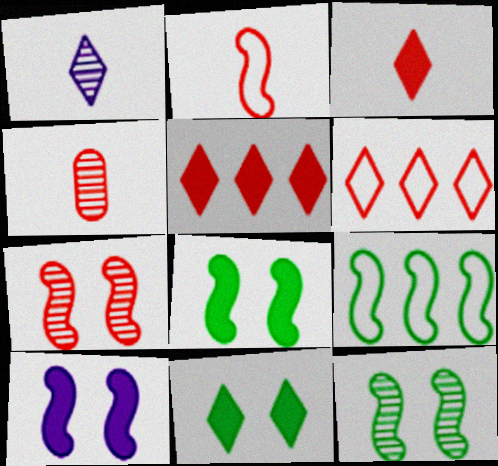[[1, 6, 11], 
[2, 3, 4]]